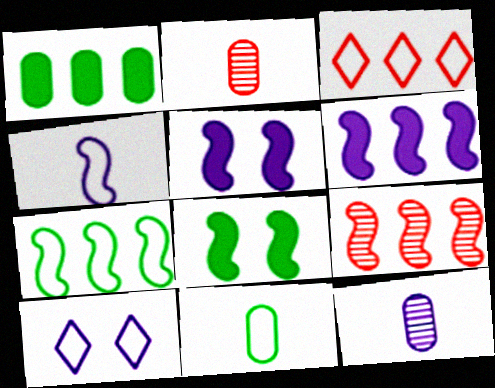[[3, 8, 12], 
[4, 8, 9], 
[6, 7, 9], 
[6, 10, 12]]